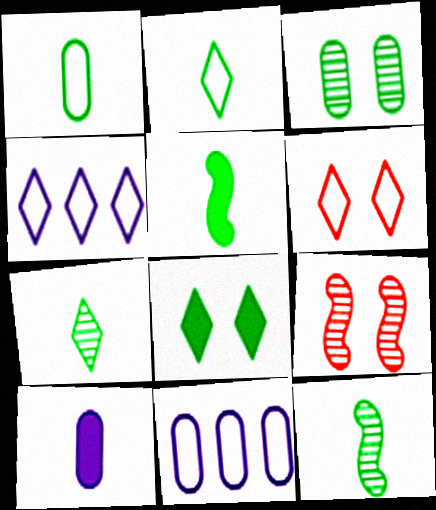[[1, 5, 7], 
[2, 4, 6]]